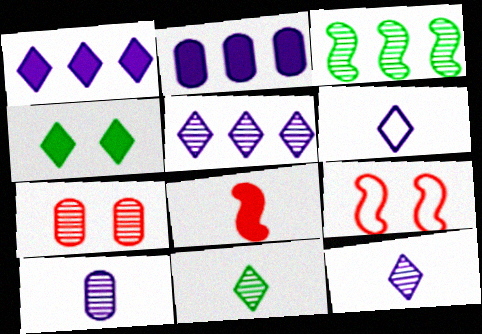[[2, 4, 8], 
[2, 9, 11], 
[3, 7, 12]]